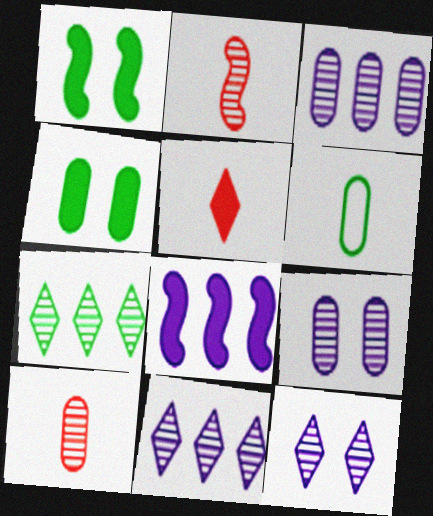[[1, 6, 7], 
[2, 7, 9], 
[4, 5, 8]]